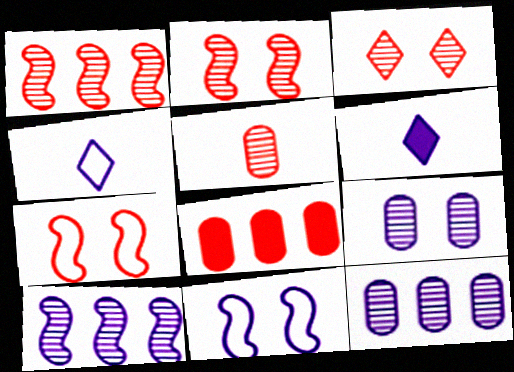[[1, 3, 5], 
[6, 11, 12]]